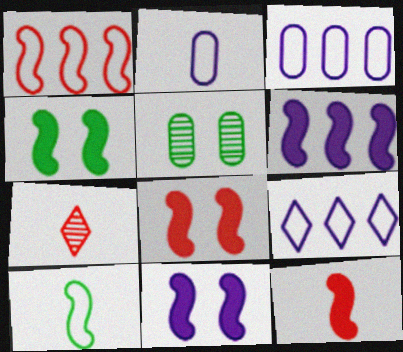[[3, 4, 7], 
[4, 6, 12], 
[4, 8, 11], 
[5, 9, 12]]